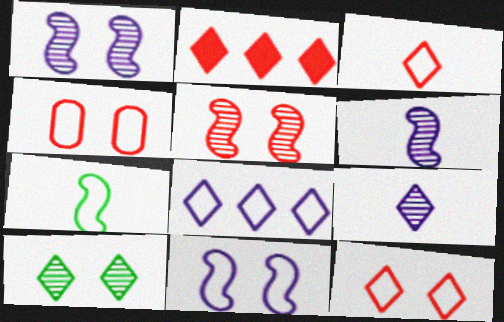[[4, 7, 8]]